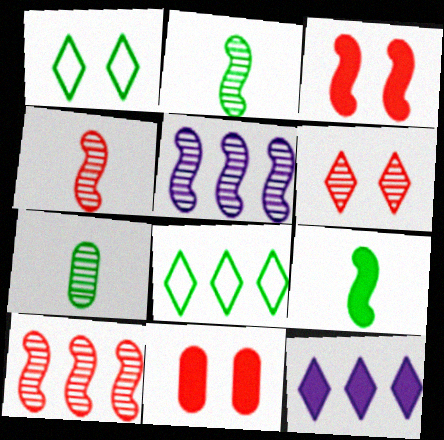[[5, 6, 7], 
[9, 11, 12]]